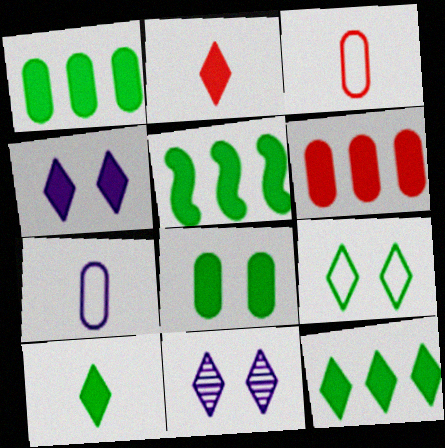[[1, 5, 12], 
[2, 4, 12], 
[3, 5, 11], 
[5, 8, 10]]